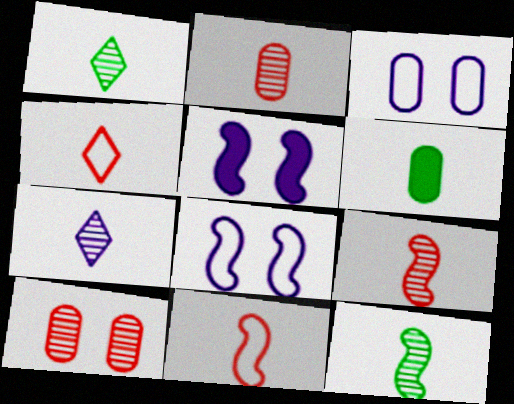[[2, 7, 12], 
[6, 7, 11]]